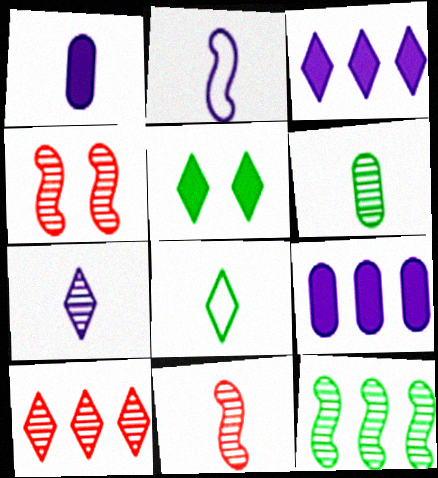[[1, 2, 7], 
[1, 8, 11], 
[4, 8, 9], 
[6, 7, 11]]